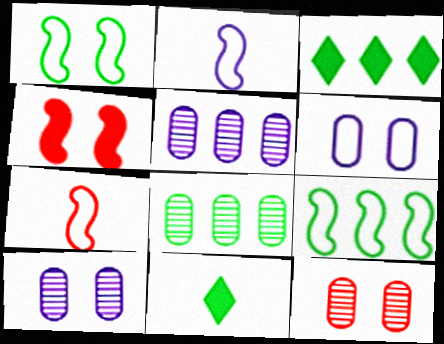[[1, 8, 11], 
[2, 3, 12], 
[3, 7, 10], 
[3, 8, 9]]